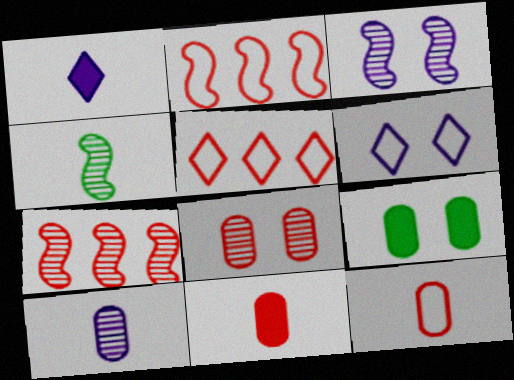[[1, 4, 12], 
[3, 4, 7]]